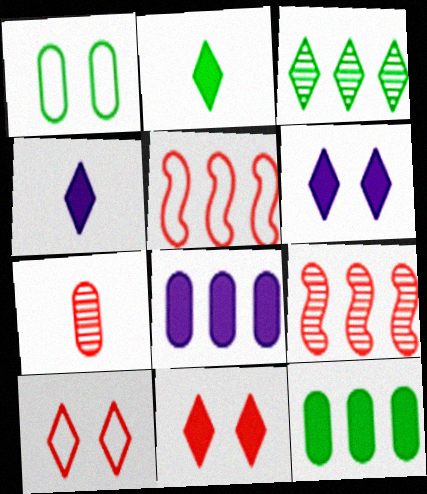[[1, 4, 9], 
[1, 7, 8], 
[3, 4, 10], 
[3, 5, 8], 
[5, 7, 11]]